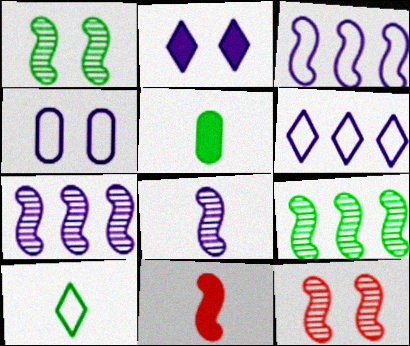[[1, 3, 11], 
[5, 6, 12], 
[8, 9, 12]]